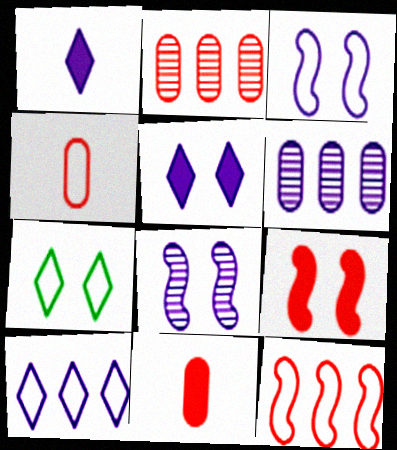[[1, 3, 6]]